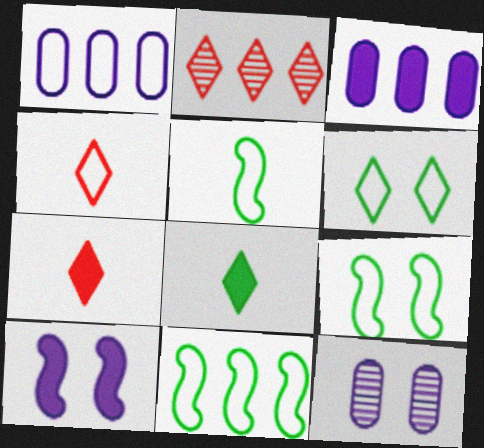[[1, 4, 9], 
[2, 3, 11], 
[5, 9, 11], 
[7, 11, 12]]